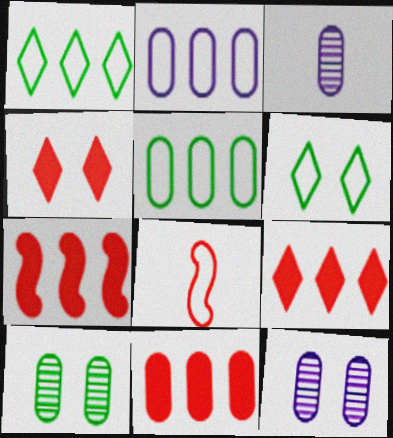[[2, 6, 8], 
[3, 6, 7], 
[7, 9, 11]]